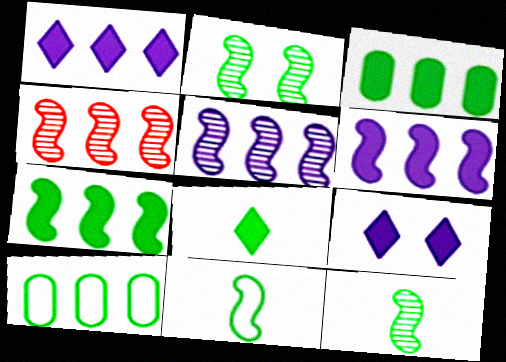[[1, 4, 10], 
[2, 7, 11], 
[2, 8, 10]]